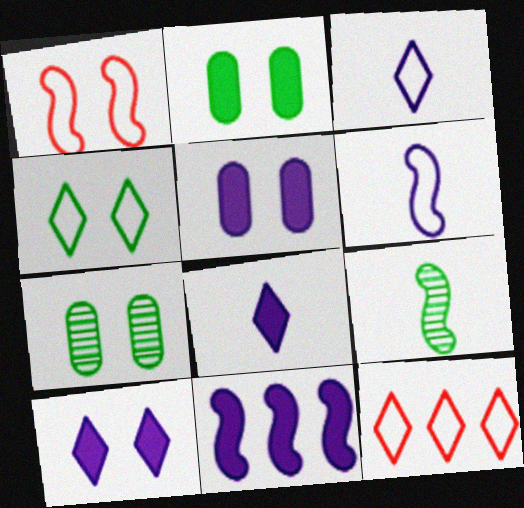[[1, 7, 10], 
[1, 9, 11], 
[3, 4, 12], 
[5, 8, 11], 
[5, 9, 12]]